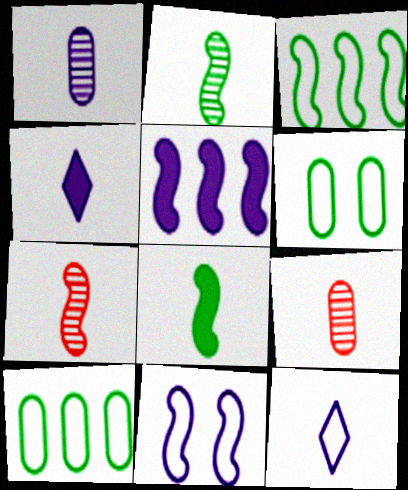[[8, 9, 12]]